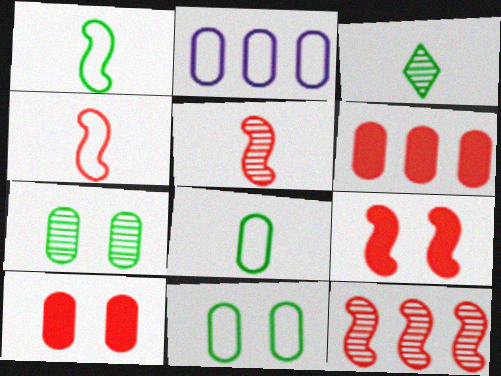[[2, 3, 9], 
[4, 9, 12]]